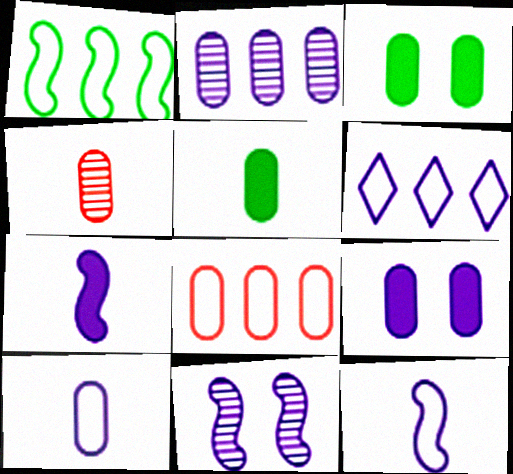[[1, 6, 8], 
[2, 9, 10], 
[4, 5, 10]]